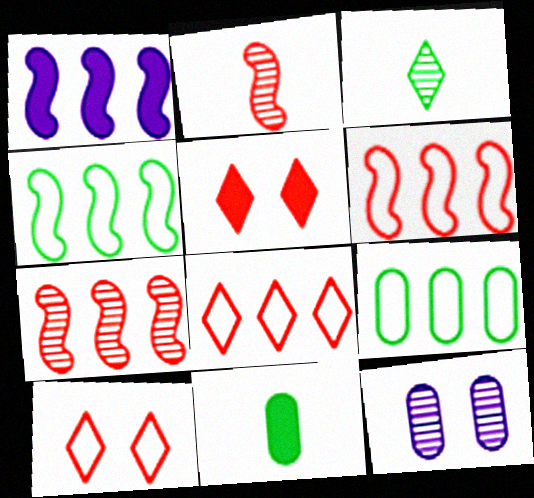[[1, 4, 7], 
[1, 5, 11], 
[3, 7, 12]]